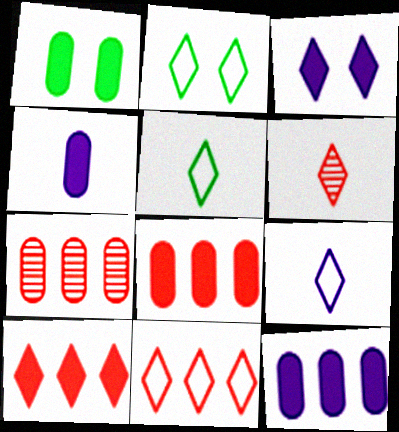[[1, 4, 8], 
[2, 9, 11]]